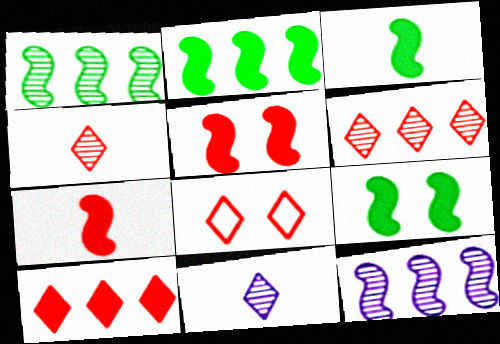[[2, 3, 9], 
[4, 8, 10]]